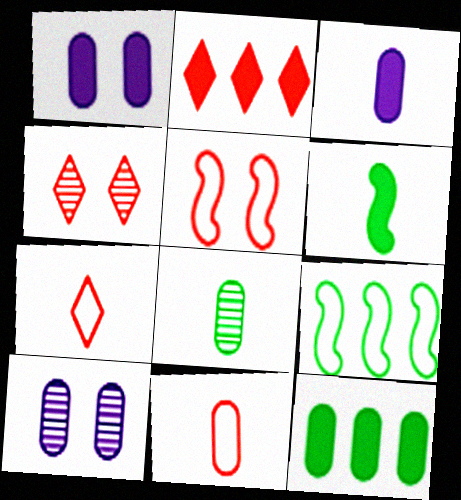[[1, 2, 6], 
[2, 4, 7], 
[3, 4, 9], 
[3, 8, 11], 
[10, 11, 12]]